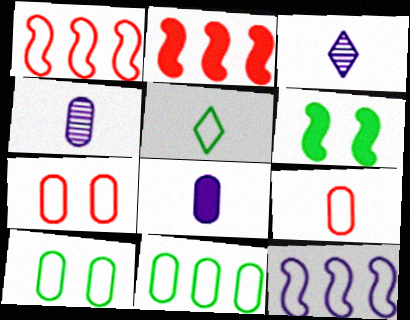[[2, 3, 10], 
[5, 7, 12]]